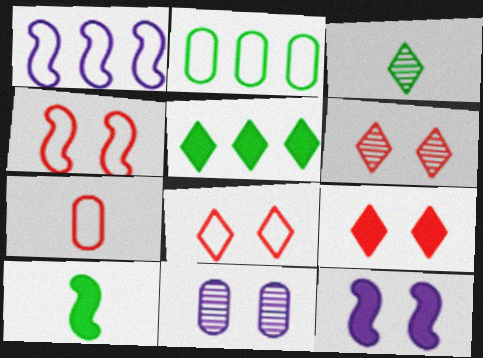[[6, 8, 9]]